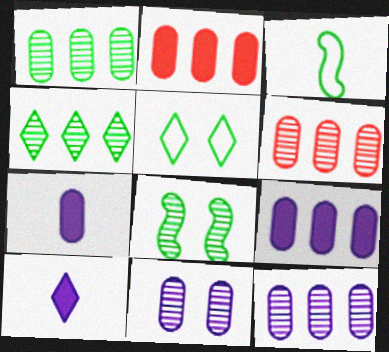[[1, 6, 12]]